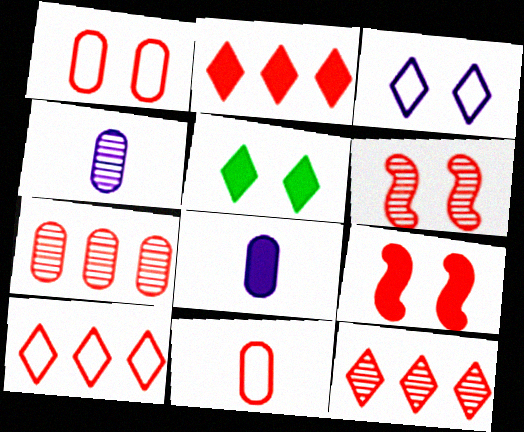[[2, 6, 11], 
[2, 10, 12], 
[9, 11, 12]]